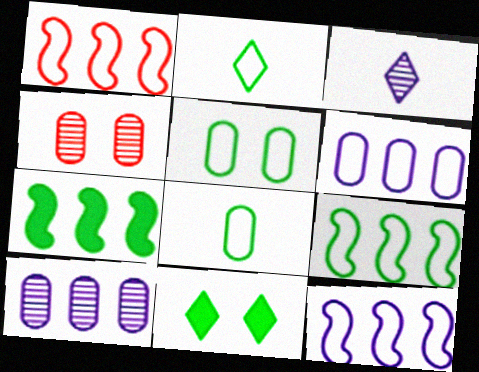[[1, 9, 12], 
[2, 5, 9]]